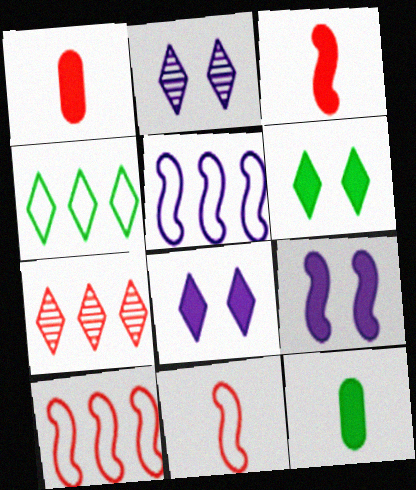[[2, 10, 12]]